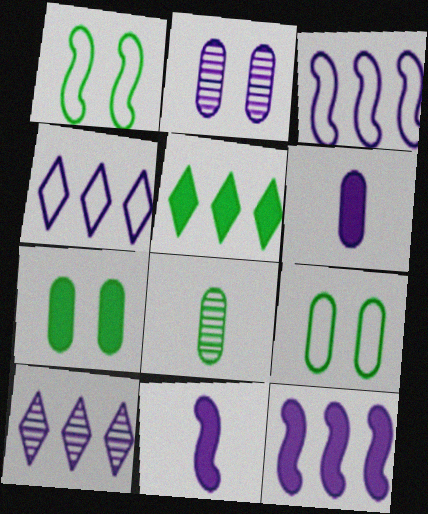[[1, 5, 8], 
[2, 4, 11]]